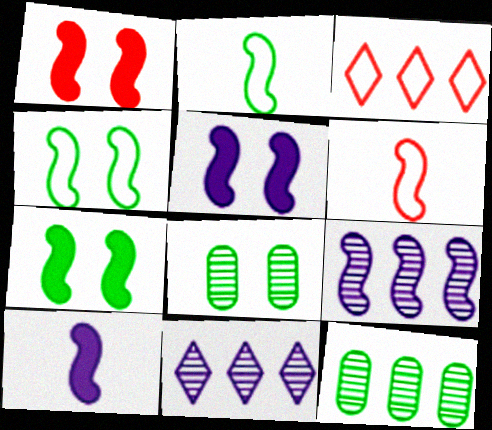[[1, 2, 9], 
[1, 5, 7], 
[3, 8, 10], 
[6, 7, 9]]